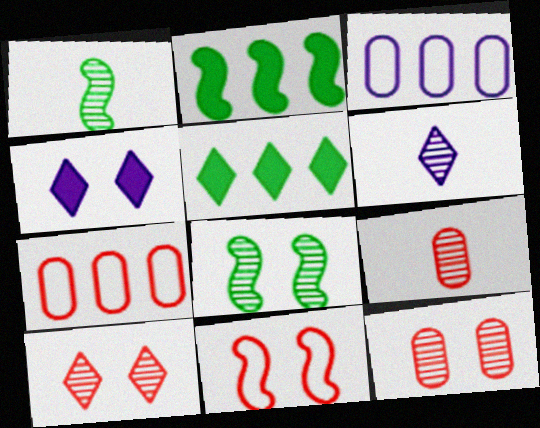[[1, 4, 7], 
[1, 6, 9]]